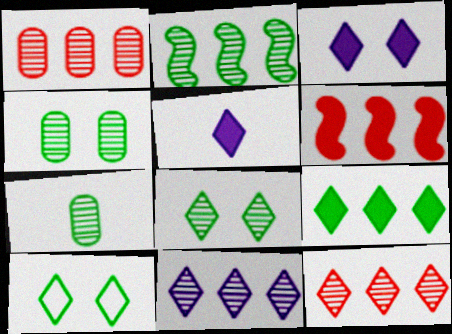[[1, 2, 11], 
[2, 7, 8], 
[5, 10, 12]]